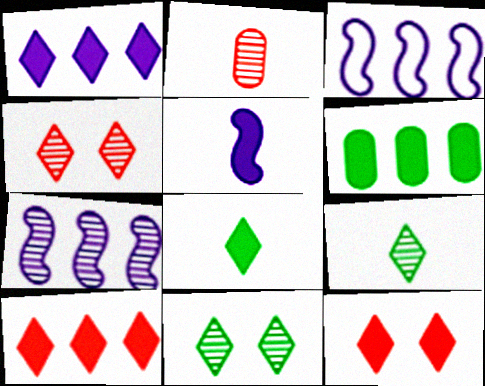[[1, 8, 12], 
[2, 7, 11], 
[5, 6, 12]]